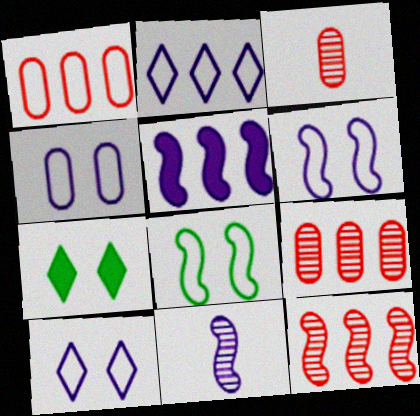[[1, 7, 11], 
[4, 6, 10], 
[5, 6, 11]]